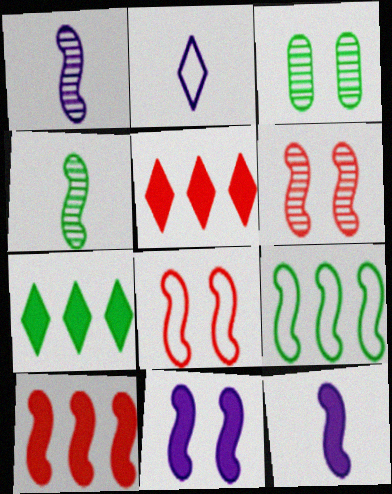[[2, 3, 10], 
[6, 9, 12]]